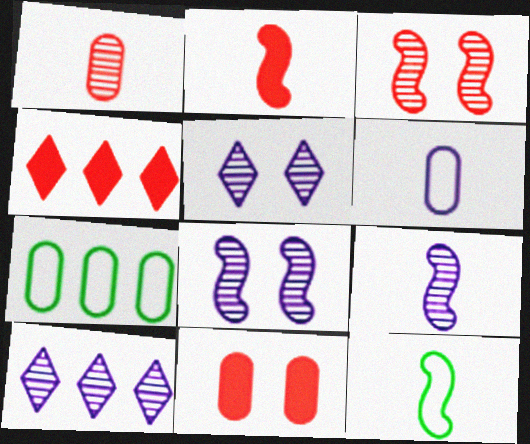[[2, 4, 11], 
[2, 5, 7], 
[2, 9, 12], 
[10, 11, 12]]